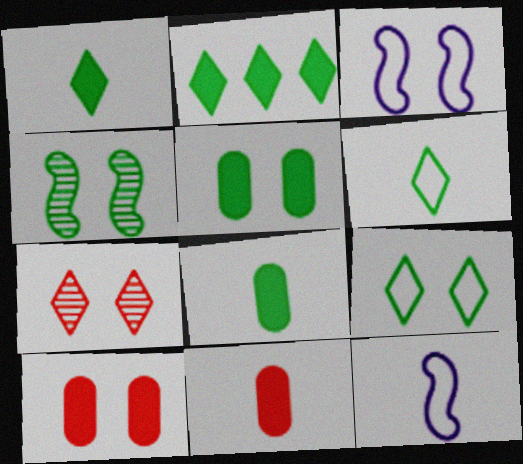[[3, 5, 7], 
[4, 5, 9]]